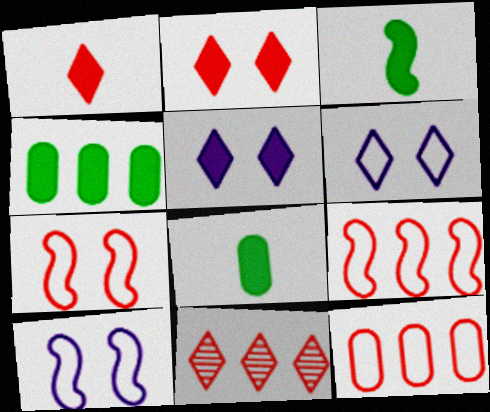[[8, 10, 11]]